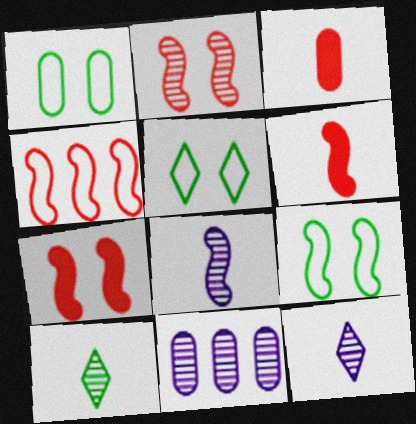[[1, 3, 11], 
[1, 5, 9], 
[2, 4, 6], 
[2, 10, 11], 
[5, 6, 11]]